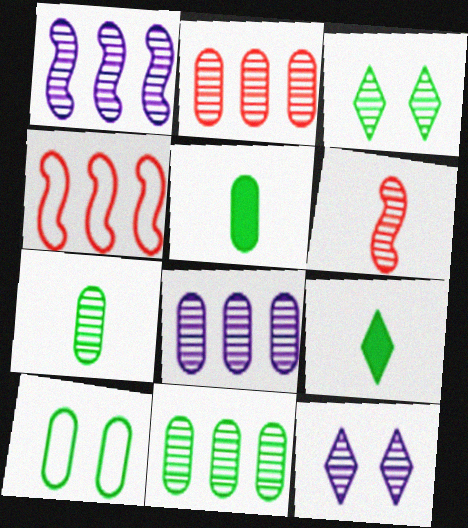[[2, 8, 11], 
[3, 6, 8], 
[4, 5, 12], 
[5, 10, 11], 
[6, 11, 12]]